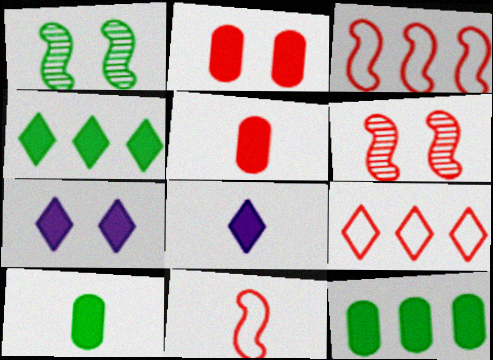[[5, 6, 9]]